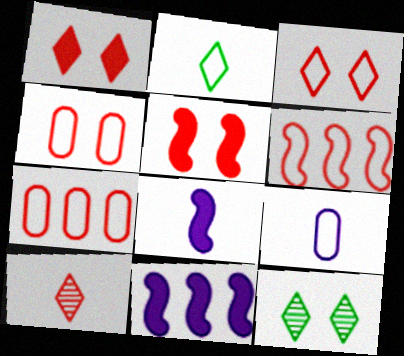[[5, 7, 10], 
[7, 8, 12]]